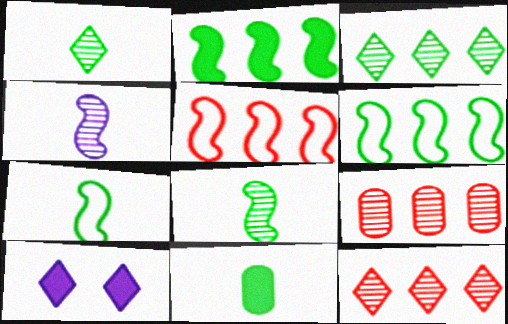[[1, 7, 11], 
[7, 9, 10]]